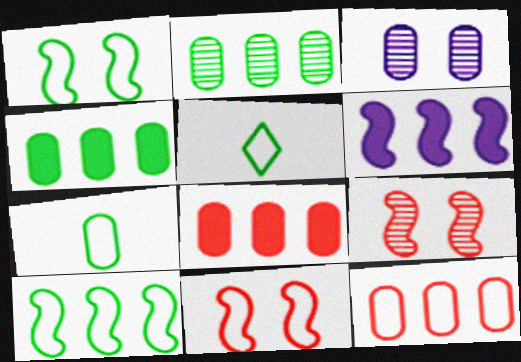[[3, 7, 8]]